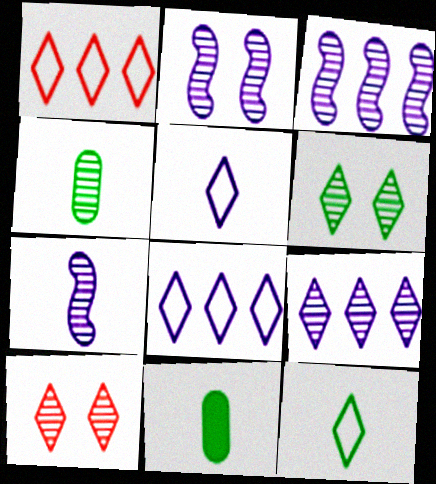[[1, 2, 11], 
[2, 3, 7], 
[3, 4, 10]]